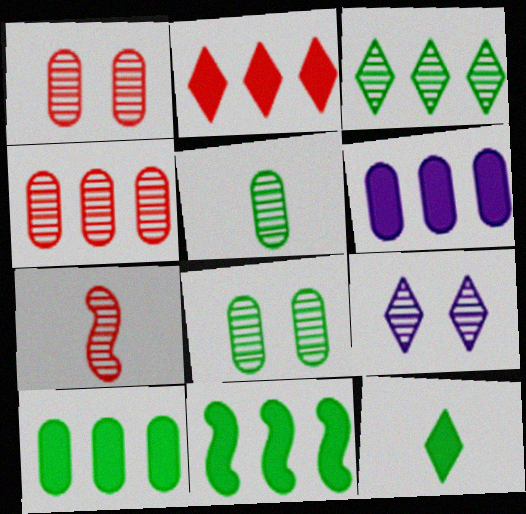[[2, 6, 11]]